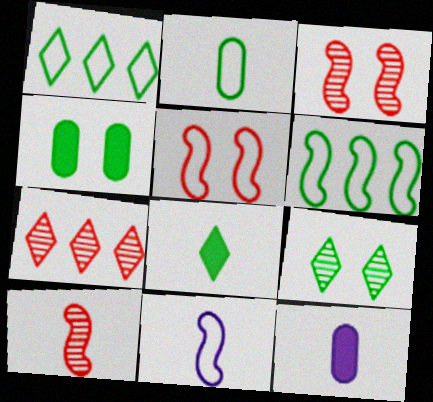[[1, 3, 12], 
[1, 8, 9], 
[4, 7, 11], 
[5, 6, 11]]